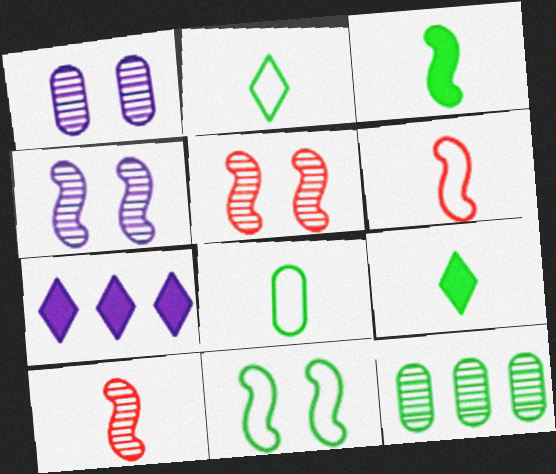[[5, 7, 8], 
[9, 11, 12]]